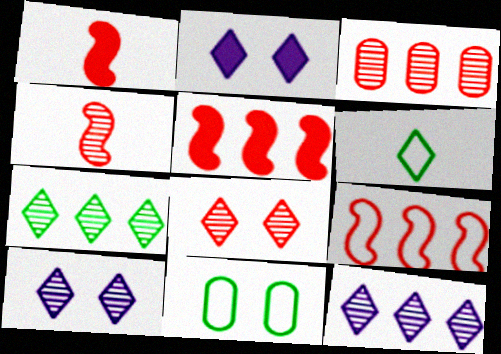[[1, 11, 12], 
[3, 4, 8]]